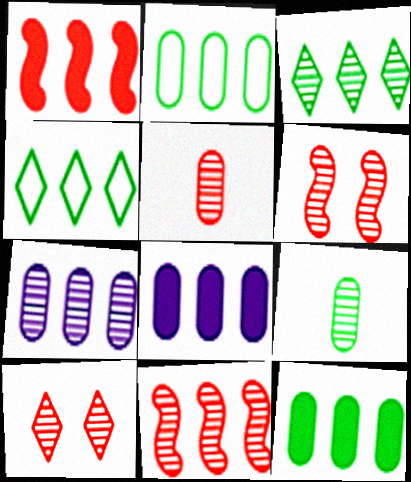[[1, 4, 7], 
[3, 7, 11], 
[4, 8, 11], 
[5, 10, 11]]